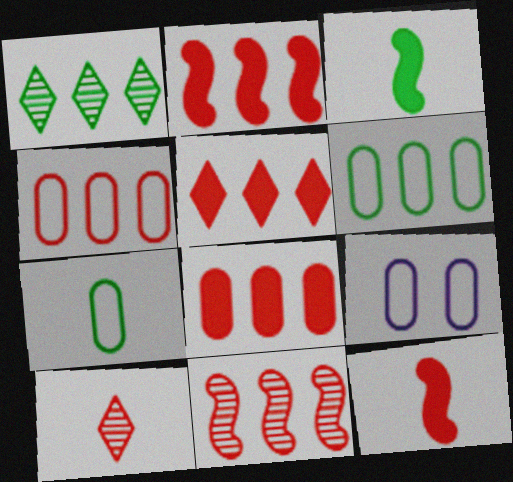[[1, 9, 12], 
[2, 5, 8], 
[4, 5, 11], 
[4, 7, 9]]